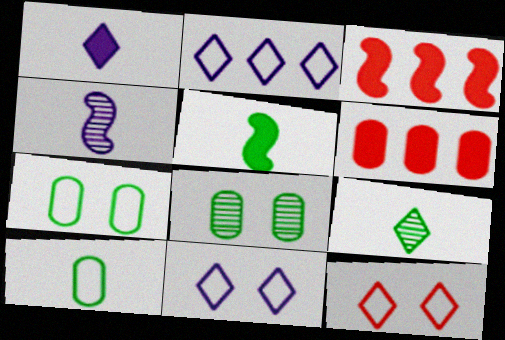[[5, 9, 10]]